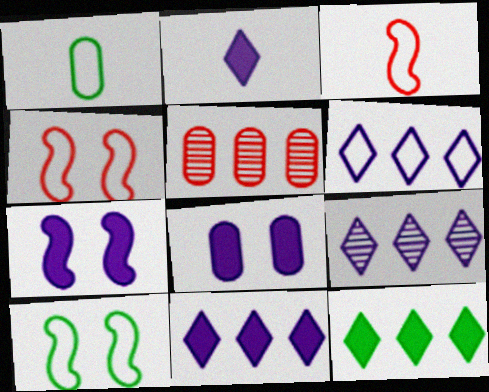[[1, 4, 6], 
[1, 5, 8], 
[2, 5, 10], 
[6, 9, 11]]